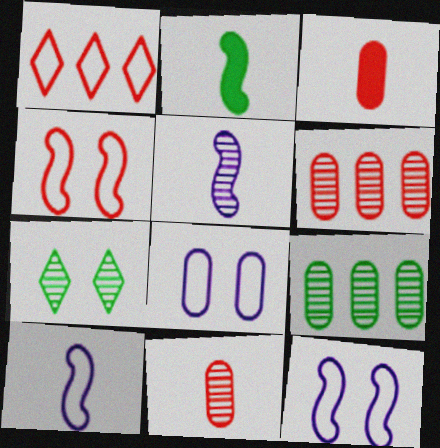[[3, 8, 9], 
[5, 6, 7]]